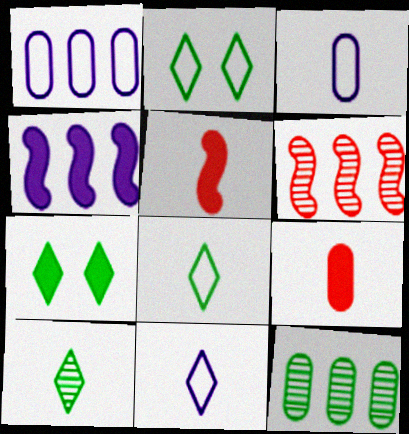[[3, 5, 10], 
[3, 6, 7], 
[4, 7, 9]]